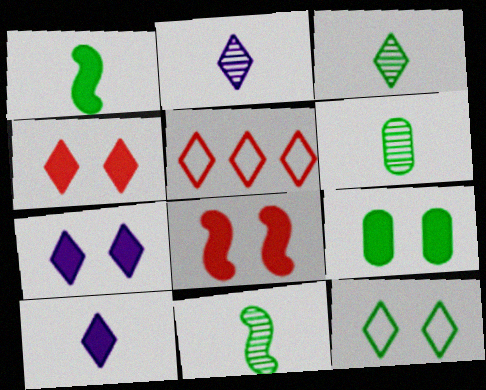[[3, 5, 7], 
[3, 6, 11], 
[7, 8, 9]]